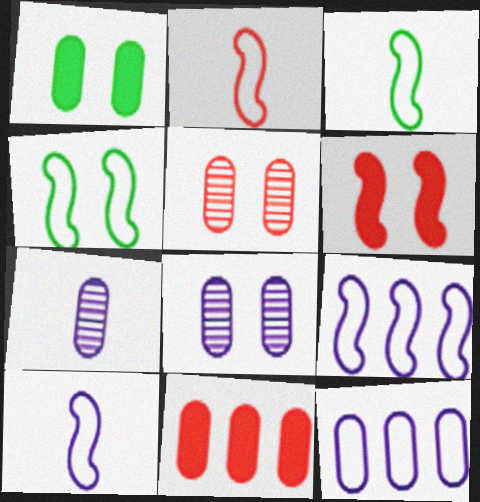[[2, 3, 10], 
[2, 4, 9]]